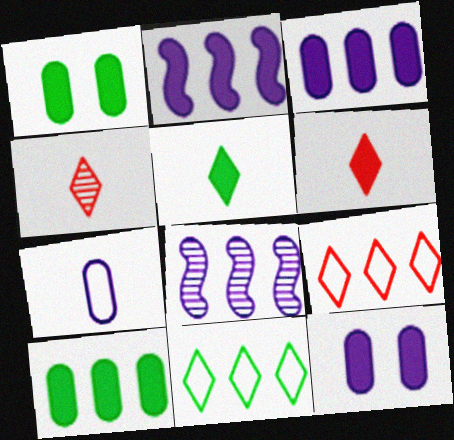[[1, 2, 6], 
[8, 9, 10]]